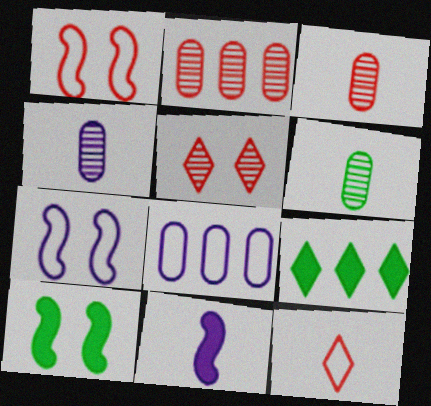[[1, 4, 9], 
[3, 4, 6], 
[3, 7, 9], 
[6, 11, 12]]